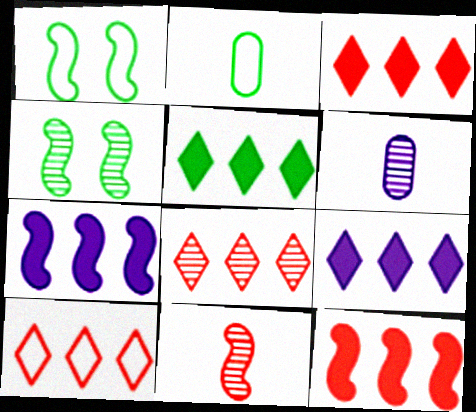[[1, 3, 6], 
[1, 7, 11], 
[2, 4, 5], 
[3, 5, 9], 
[3, 8, 10], 
[4, 6, 8]]